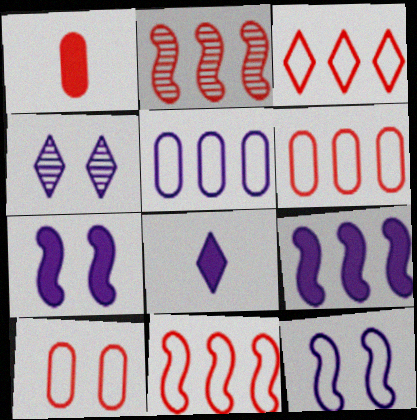[[3, 6, 11]]